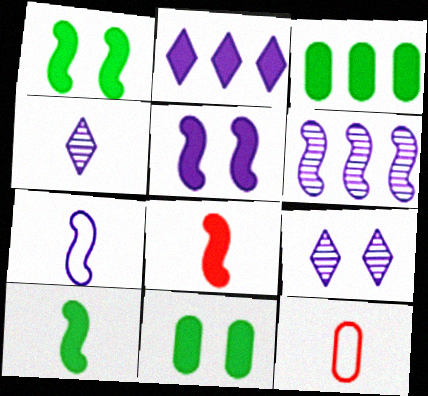[[2, 8, 11], 
[4, 10, 12], 
[5, 6, 7]]